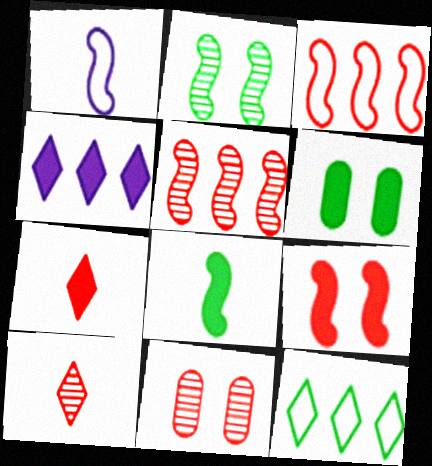[[3, 7, 11], 
[5, 10, 11]]